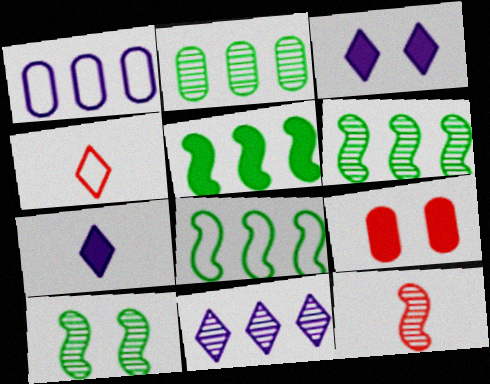[[5, 6, 8], 
[5, 7, 9]]